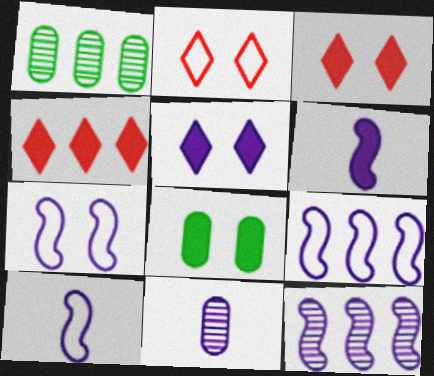[[1, 2, 6], 
[1, 3, 10], 
[1, 4, 9], 
[4, 6, 8], 
[5, 9, 11], 
[6, 7, 12], 
[7, 9, 10]]